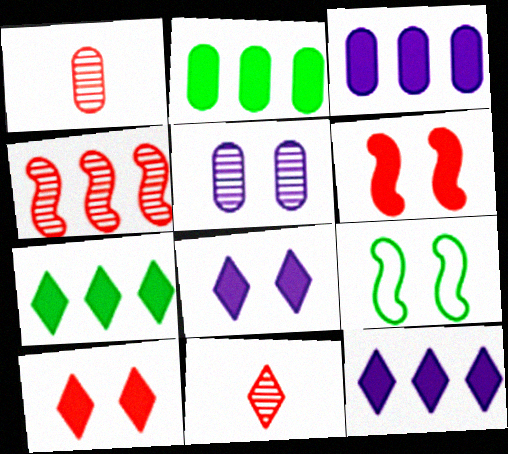[[1, 9, 12], 
[3, 9, 11], 
[5, 9, 10]]